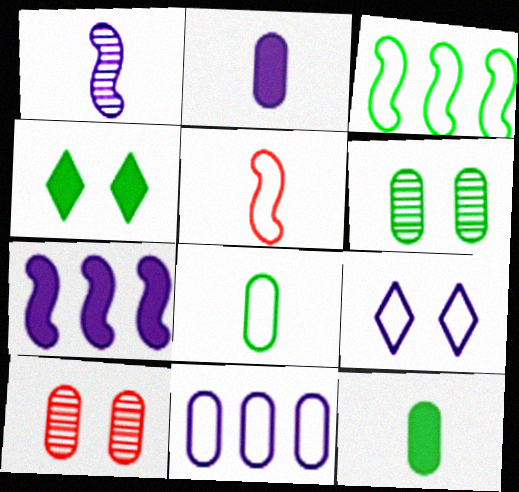[[10, 11, 12]]